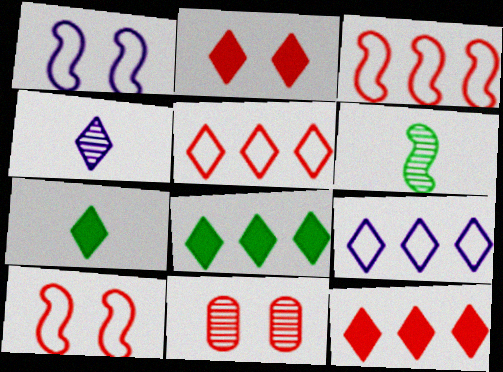[[2, 10, 11]]